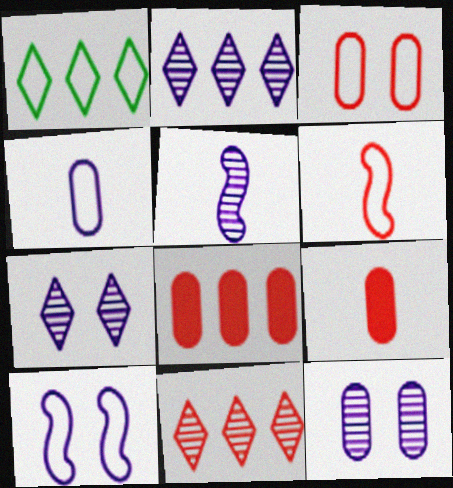[[2, 5, 12]]